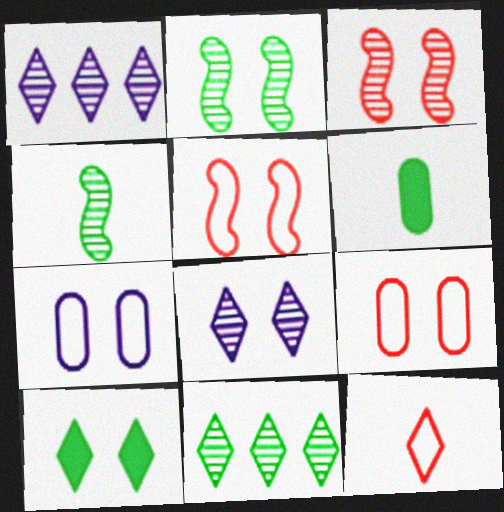[[1, 5, 6], 
[1, 10, 12], 
[3, 7, 10]]